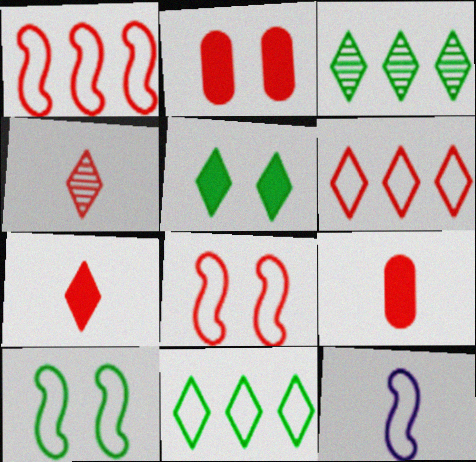[[1, 2, 4], 
[1, 10, 12], 
[2, 3, 12]]